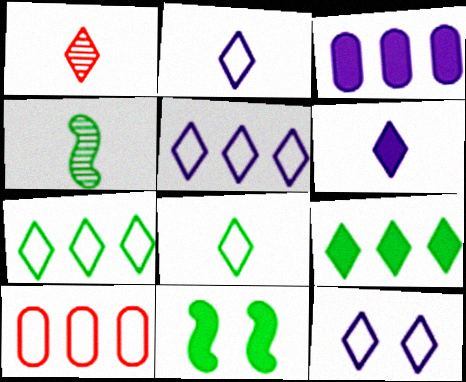[[1, 6, 8], 
[1, 9, 12], 
[2, 5, 12]]